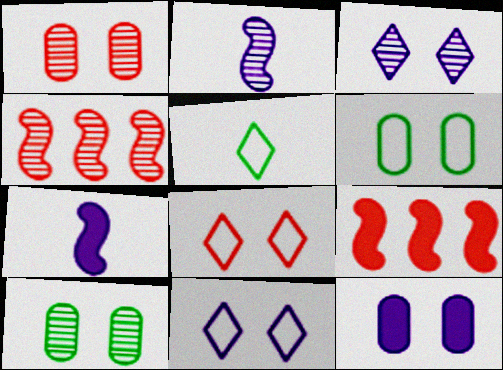[[1, 6, 12], 
[4, 5, 12]]